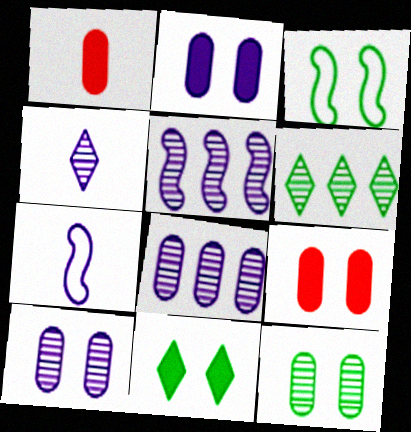[[3, 11, 12], 
[4, 5, 10], 
[6, 7, 9]]